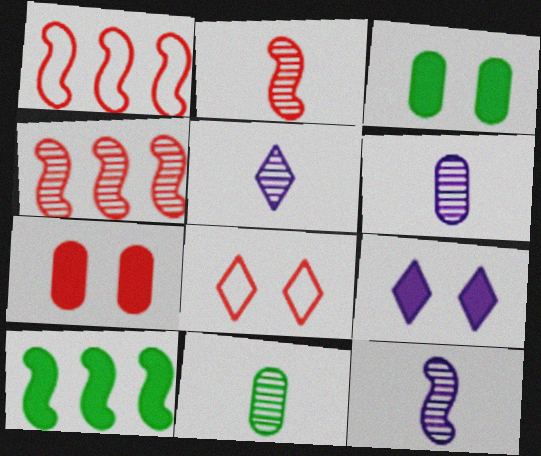[[1, 3, 5], 
[1, 9, 11], 
[2, 5, 11], 
[5, 6, 12], 
[6, 8, 10]]